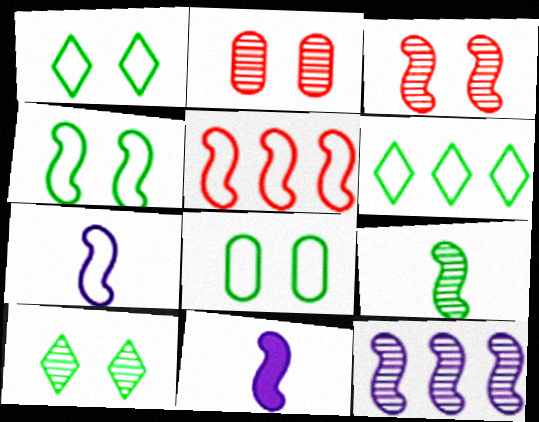[[1, 4, 8], 
[2, 6, 11], 
[3, 9, 12], 
[4, 5, 7]]